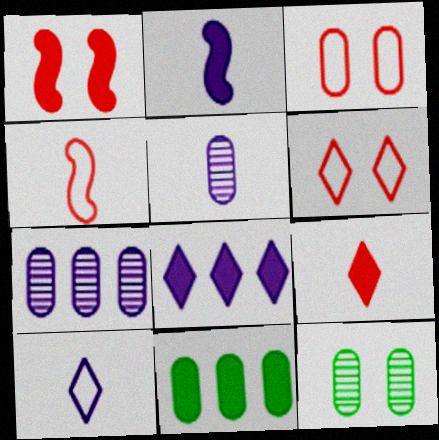[[2, 5, 10], 
[3, 5, 11], 
[4, 8, 12]]